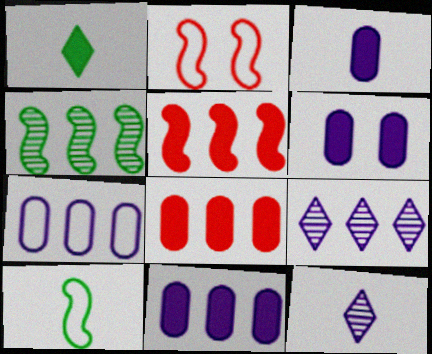[[1, 5, 6], 
[3, 6, 11]]